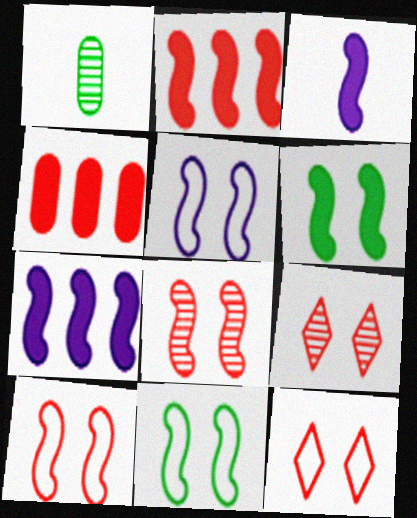[[1, 7, 12], 
[2, 3, 6], 
[5, 6, 8], 
[5, 10, 11]]